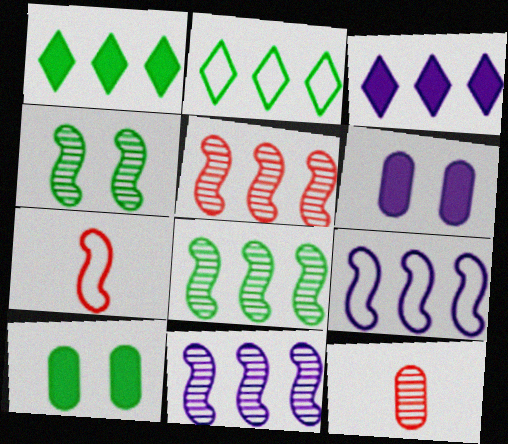[[5, 8, 11]]